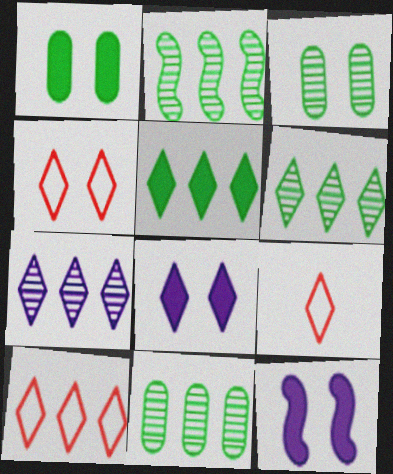[[2, 6, 11], 
[3, 4, 12], 
[4, 9, 10], 
[5, 7, 10], 
[6, 8, 9], 
[9, 11, 12]]